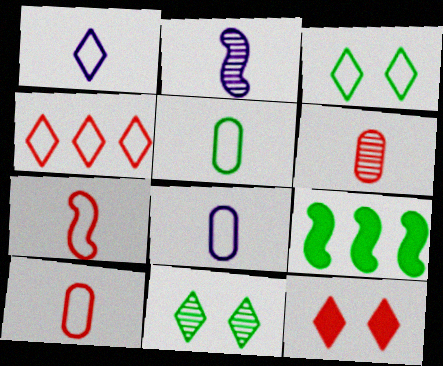[[1, 3, 4], 
[1, 5, 7], 
[5, 8, 10], 
[5, 9, 11]]